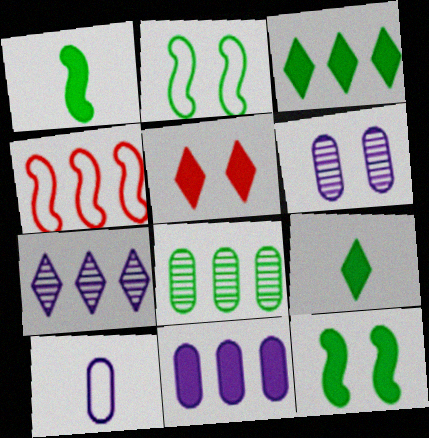[[1, 5, 11], 
[2, 5, 6], 
[2, 8, 9], 
[4, 6, 9], 
[6, 10, 11]]